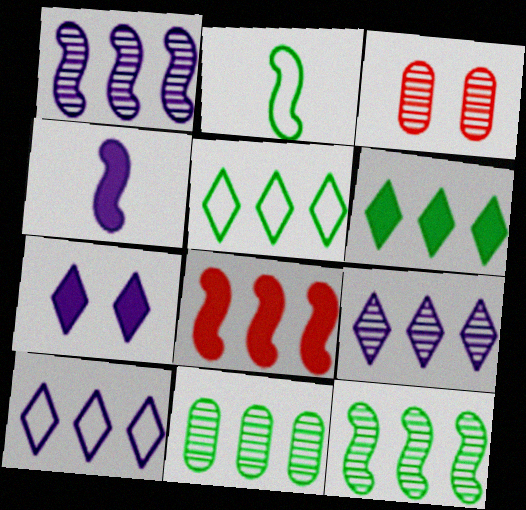[[3, 4, 5], 
[8, 10, 11]]